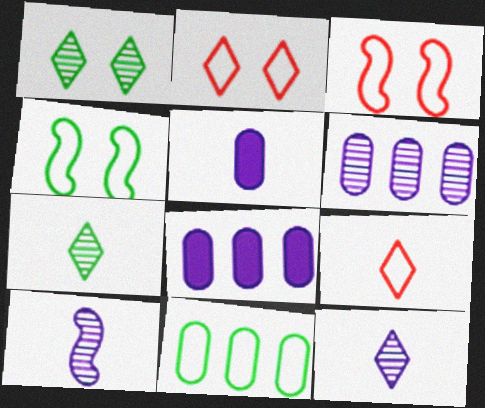[[3, 7, 8]]